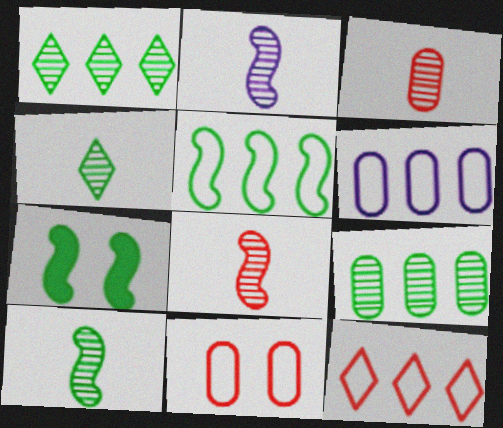[[2, 3, 4], 
[2, 8, 10], 
[5, 6, 12], 
[5, 7, 10]]